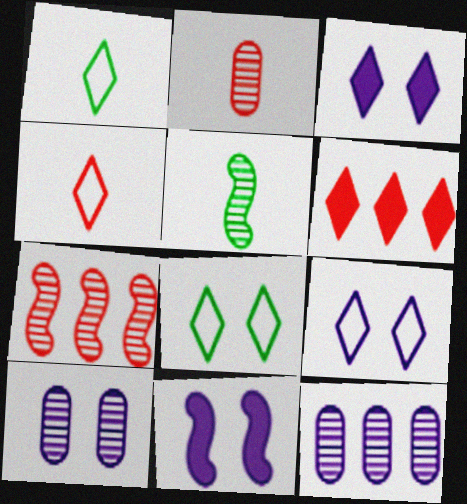[[9, 10, 11]]